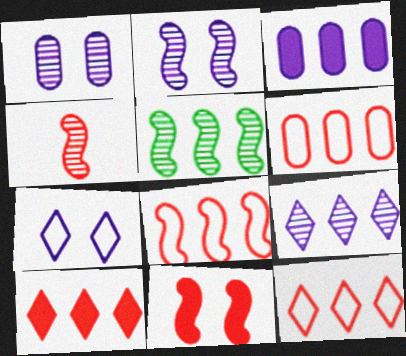[[2, 4, 5], 
[3, 5, 12], 
[4, 8, 11], 
[6, 8, 12]]